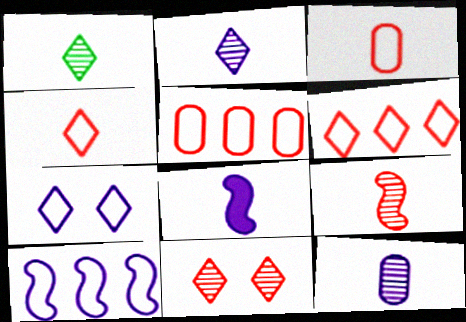[[1, 3, 8], 
[1, 9, 12]]